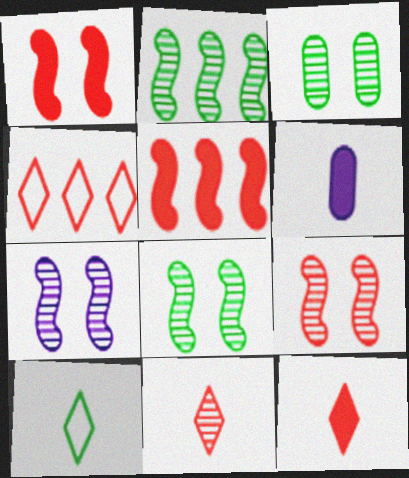[[4, 6, 8], 
[7, 8, 9]]